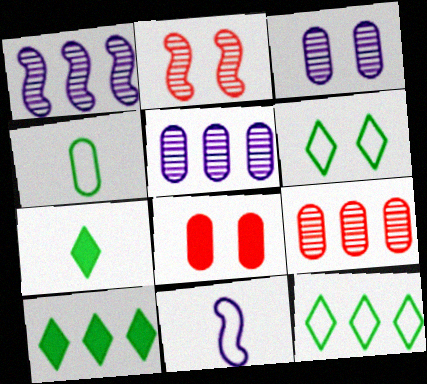[[4, 5, 8]]